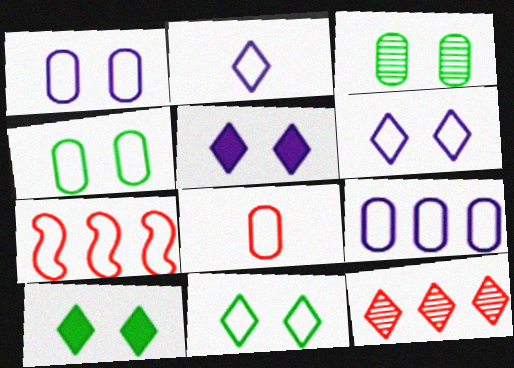[[2, 4, 7], 
[2, 10, 12], 
[4, 8, 9]]